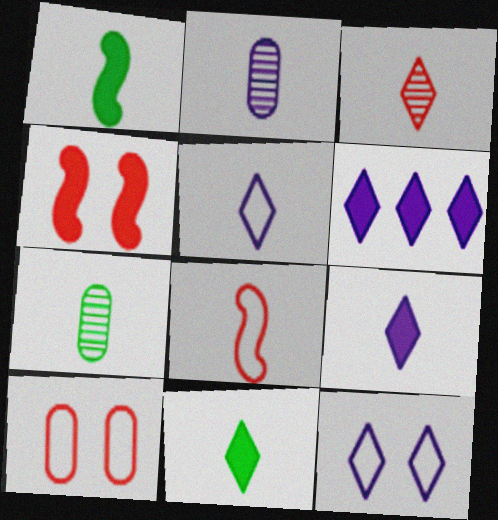[[2, 8, 11], 
[3, 5, 11], 
[7, 8, 9]]